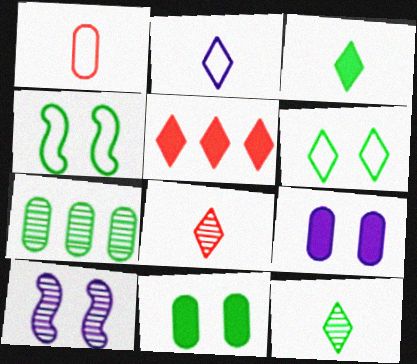[[1, 7, 9], 
[2, 3, 8], 
[3, 4, 7], 
[7, 8, 10]]